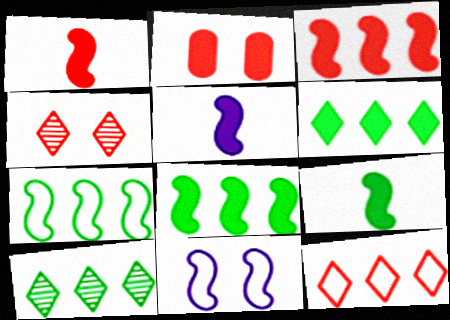[[1, 5, 9], 
[2, 5, 6]]